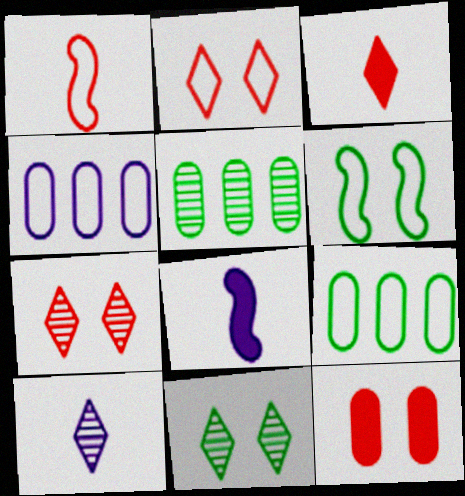[[2, 5, 8], 
[7, 8, 9]]